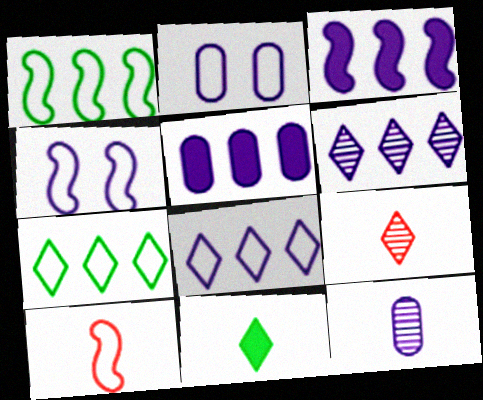[[1, 4, 10], 
[2, 5, 12], 
[2, 7, 10], 
[10, 11, 12]]